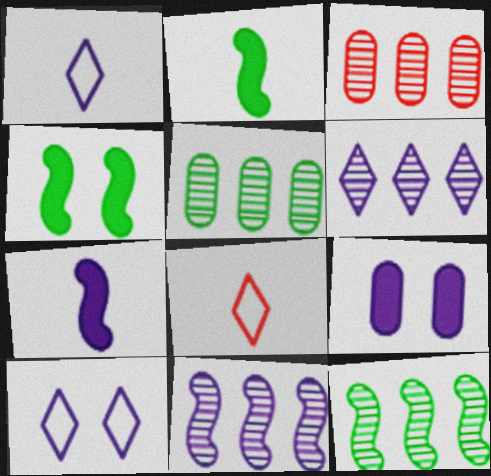[[1, 3, 4], 
[1, 9, 11], 
[2, 3, 10], 
[3, 6, 12], 
[8, 9, 12]]